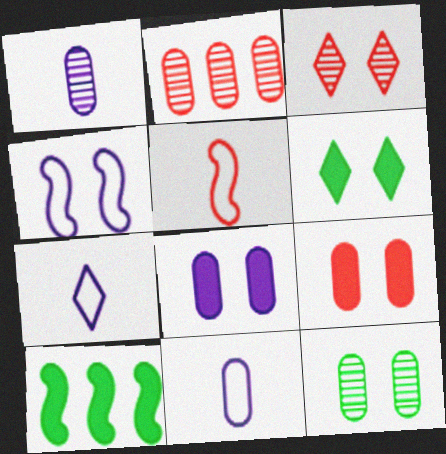[[1, 2, 12], 
[3, 10, 11]]